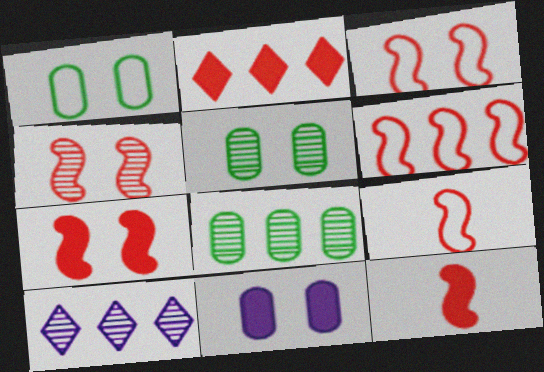[[1, 10, 12], 
[3, 4, 7], 
[3, 6, 9], 
[4, 6, 12]]